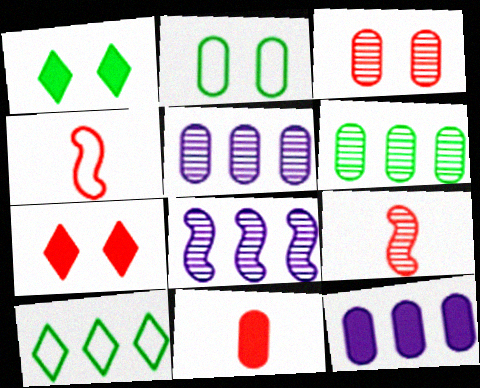[[1, 4, 5], 
[2, 5, 11]]